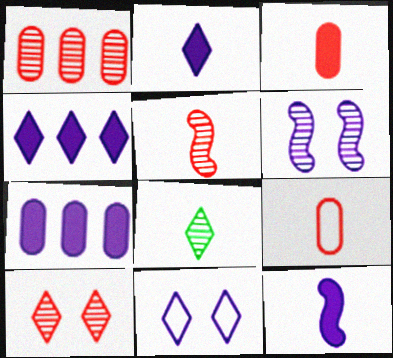[[1, 5, 10], 
[1, 6, 8], 
[8, 9, 12]]